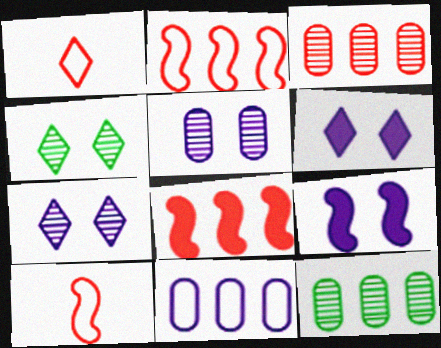[[1, 9, 12], 
[6, 10, 12]]